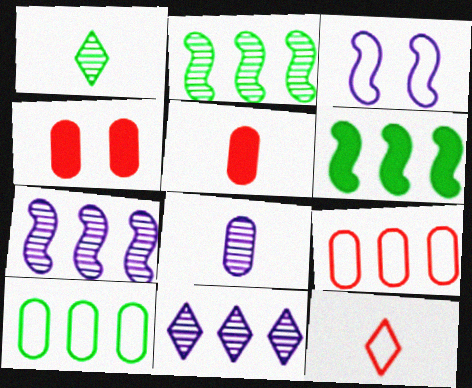[[3, 10, 12], 
[4, 8, 10], 
[6, 9, 11]]